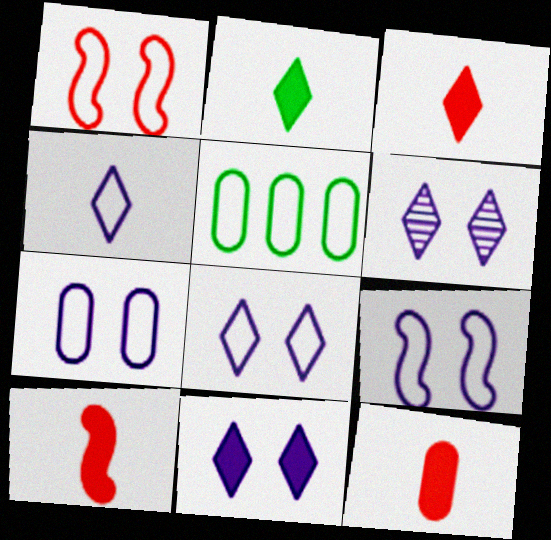[[1, 4, 5], 
[3, 10, 12], 
[5, 6, 10], 
[6, 8, 11], 
[7, 8, 9]]